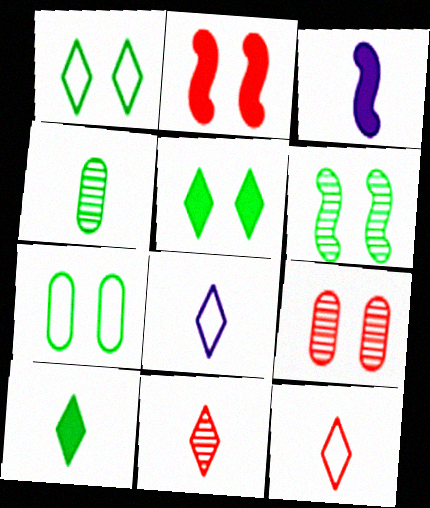[[3, 4, 12], 
[5, 6, 7], 
[8, 10, 11]]